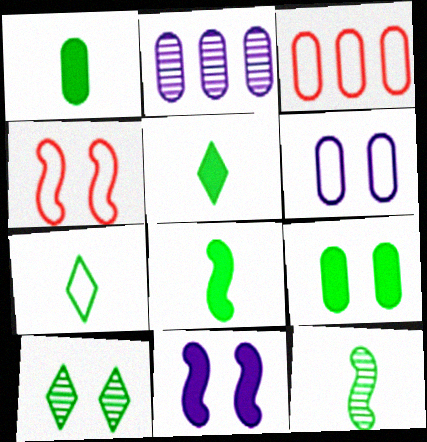[[1, 5, 8], 
[1, 7, 12], 
[2, 4, 5]]